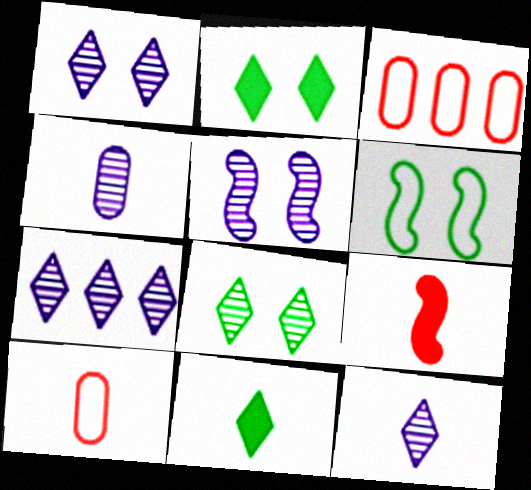[[1, 7, 12], 
[3, 5, 11], 
[4, 5, 7]]